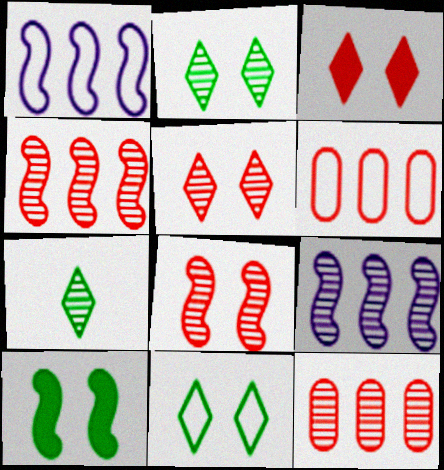[]